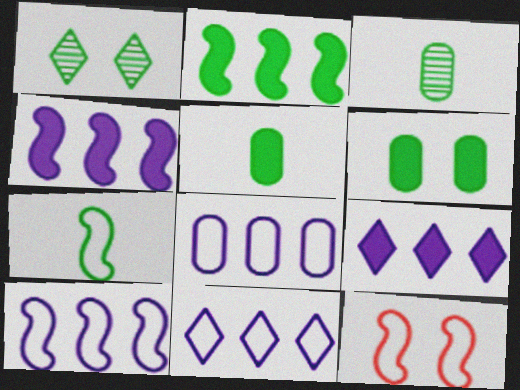[[3, 9, 12], 
[7, 10, 12], 
[8, 10, 11]]